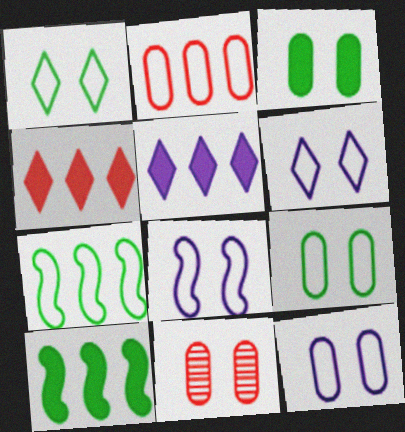[[3, 11, 12], 
[6, 8, 12]]